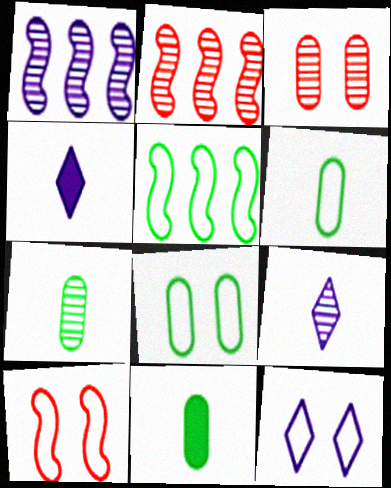[[2, 4, 8], 
[2, 11, 12], 
[3, 4, 5], 
[6, 7, 11], 
[8, 10, 12]]